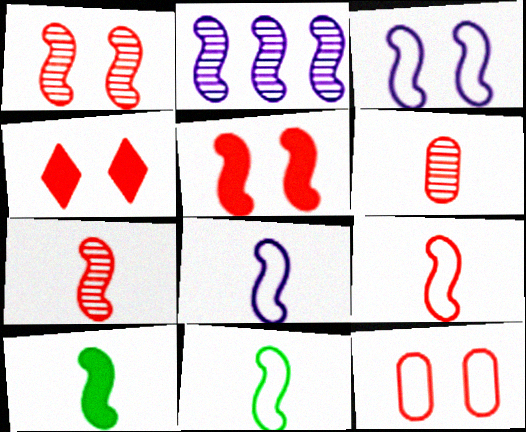[[1, 4, 12], 
[2, 5, 11], 
[7, 8, 10], 
[8, 9, 11]]